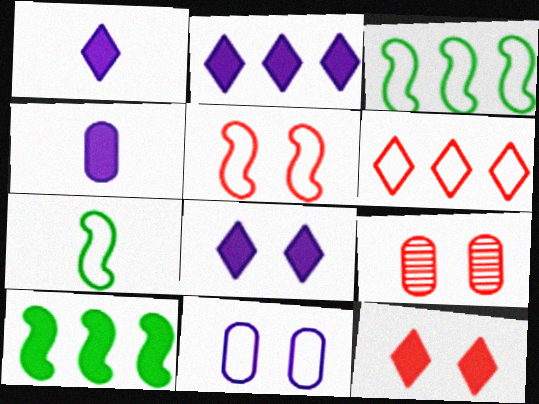[[1, 2, 8], 
[1, 3, 9], 
[2, 7, 9], 
[4, 10, 12], 
[5, 9, 12], 
[6, 7, 11]]